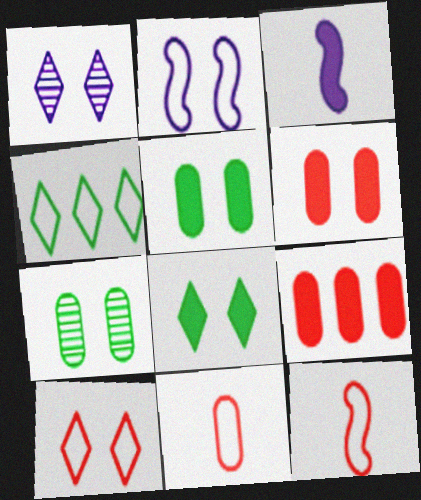[[1, 8, 10], 
[2, 4, 11], 
[3, 8, 9]]